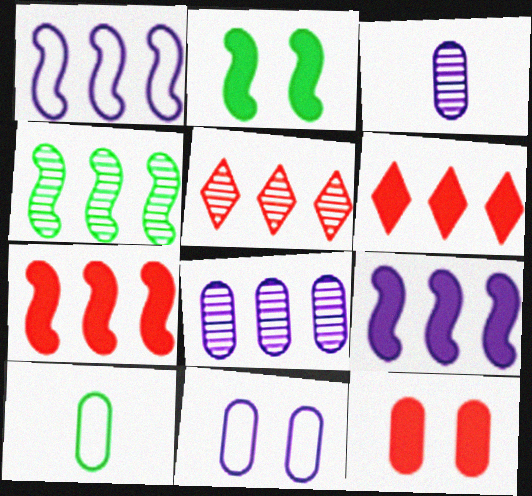[[1, 4, 7], 
[4, 5, 8], 
[8, 10, 12]]